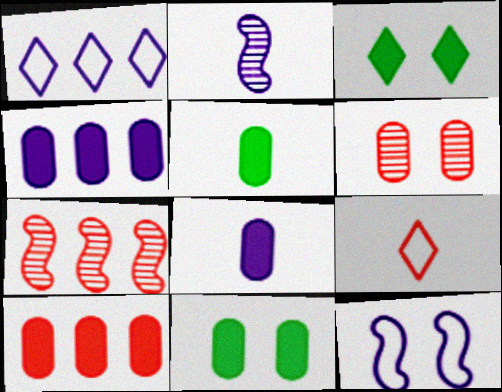[[2, 5, 9], 
[3, 6, 12], 
[8, 10, 11]]